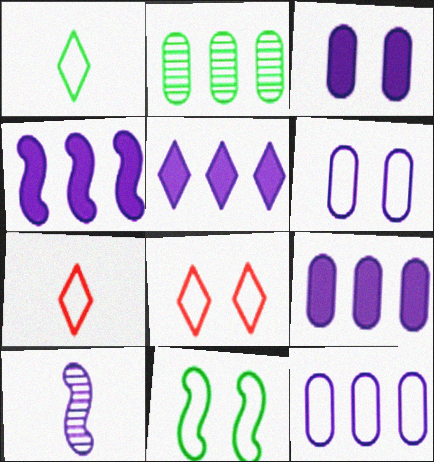[[4, 5, 9], 
[5, 6, 10], 
[6, 8, 11], 
[7, 11, 12]]